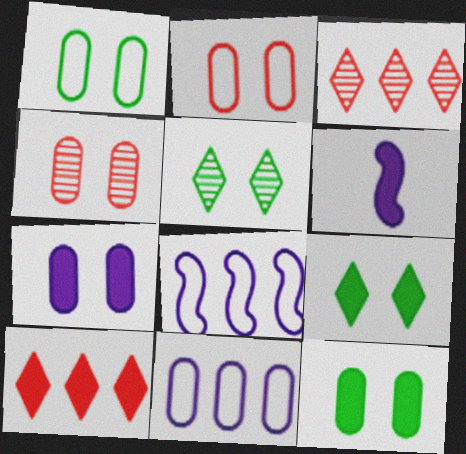[[1, 3, 6], 
[1, 4, 7], 
[6, 10, 12]]